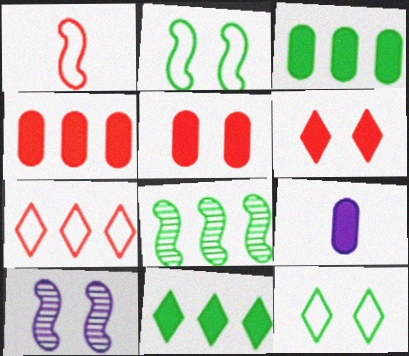[[3, 5, 9], 
[5, 10, 12]]